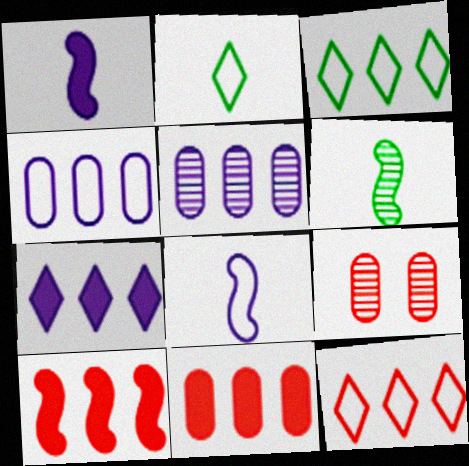[[1, 3, 9], 
[3, 5, 10]]